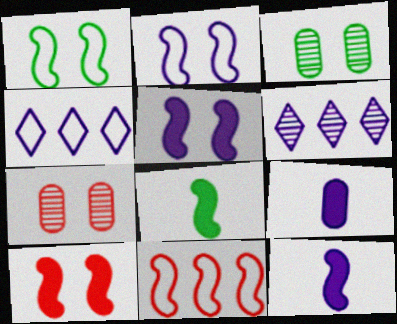[[2, 6, 9], 
[4, 7, 8]]